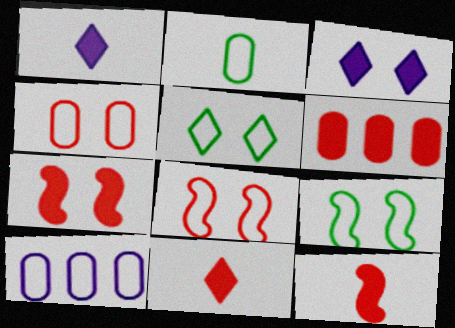[[2, 4, 10], 
[6, 7, 11]]